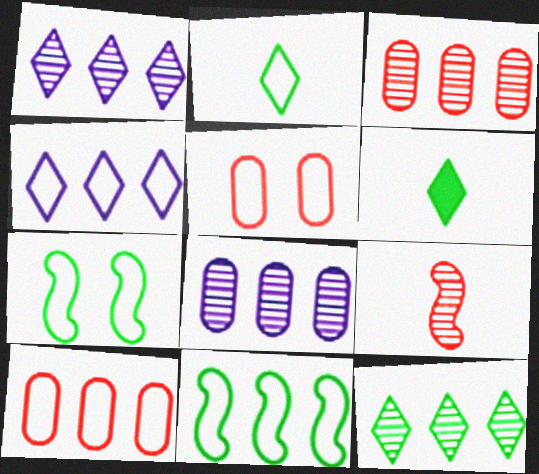[[4, 10, 11]]